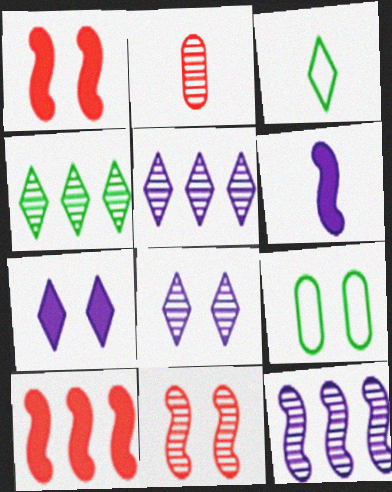[[1, 8, 9], 
[2, 3, 6], 
[7, 9, 11]]